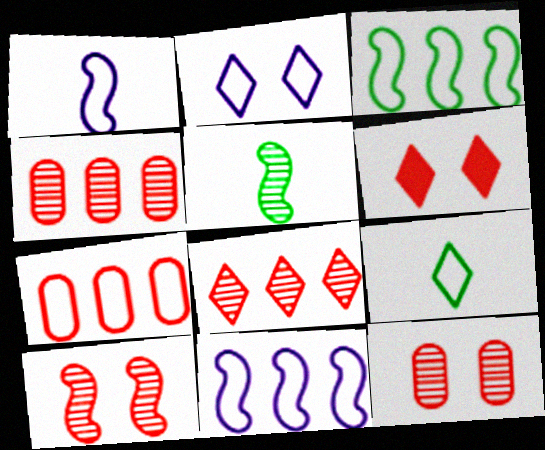[]